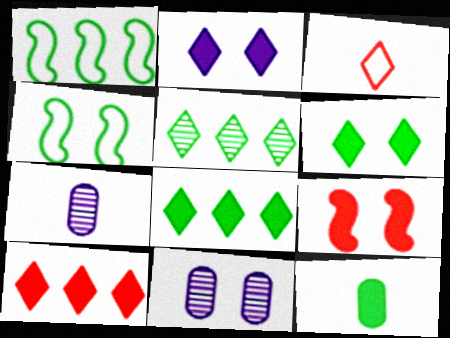[[2, 3, 5], 
[4, 5, 12], 
[4, 7, 10]]